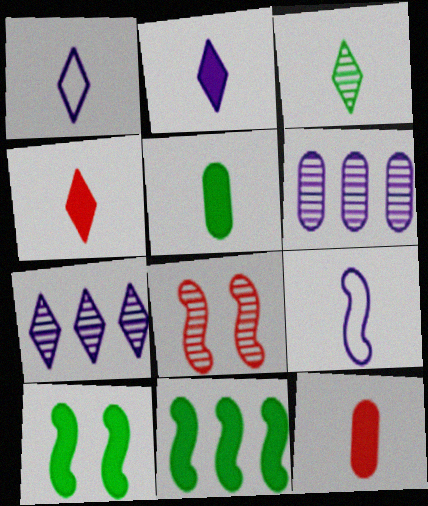[[1, 3, 4], 
[3, 6, 8], 
[3, 9, 12], 
[8, 9, 11]]